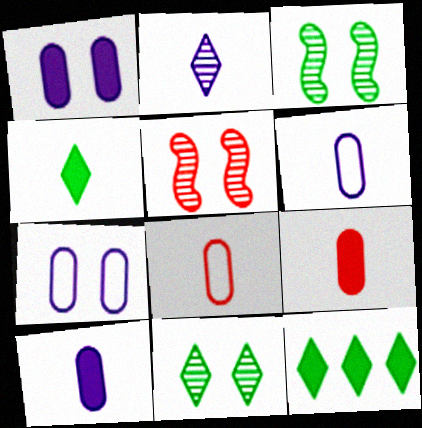[[5, 6, 12]]